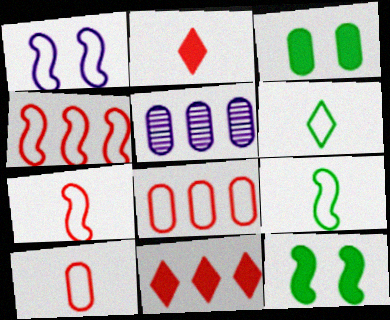[[1, 4, 9], 
[1, 6, 8], 
[3, 5, 10]]